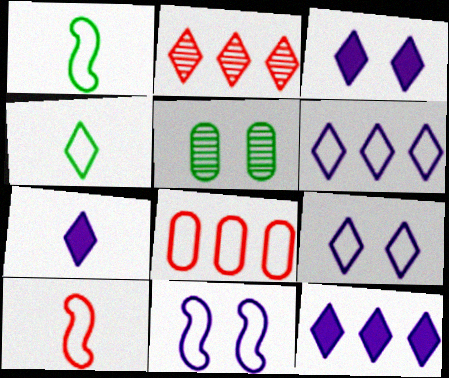[[1, 8, 9], 
[2, 3, 4], 
[3, 7, 12], 
[4, 8, 11], 
[5, 10, 12]]